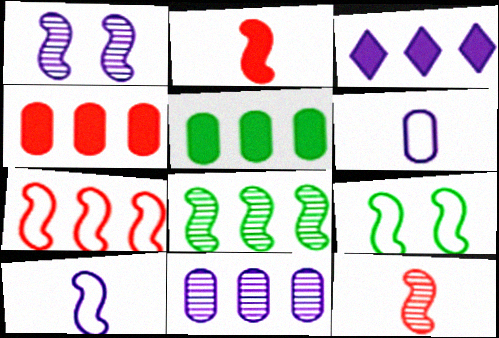[[1, 3, 6], 
[1, 8, 12], 
[7, 9, 10]]